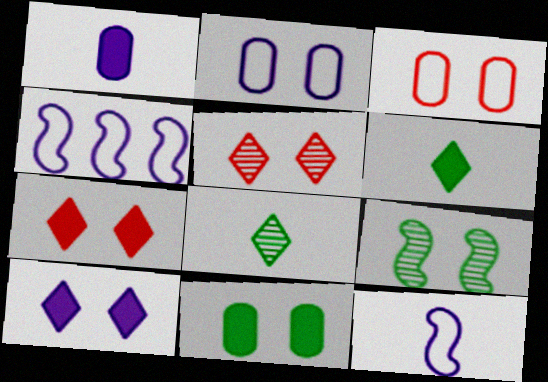[[2, 7, 9], 
[3, 9, 10]]